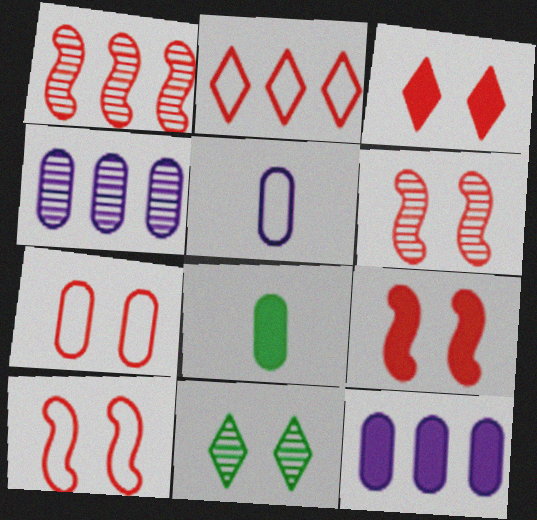[[3, 6, 7], 
[4, 7, 8], 
[6, 9, 10]]